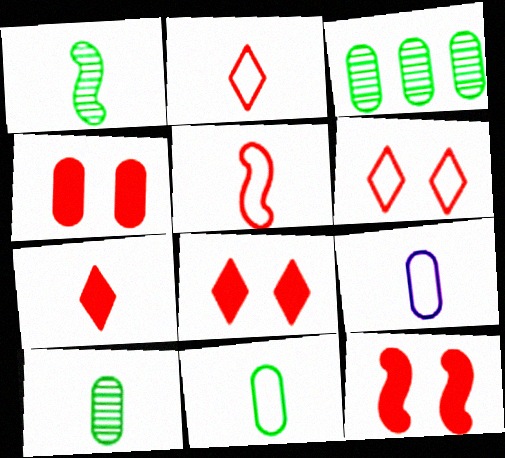[[1, 7, 9], 
[3, 4, 9], 
[4, 8, 12]]